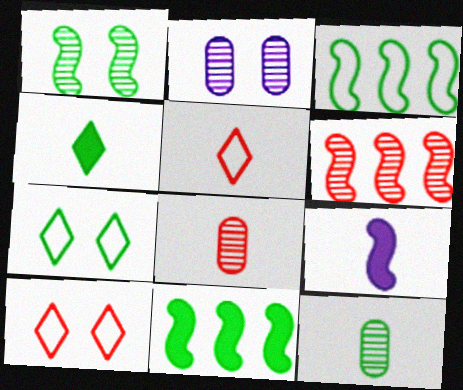[[2, 5, 11], 
[5, 9, 12], 
[7, 11, 12]]